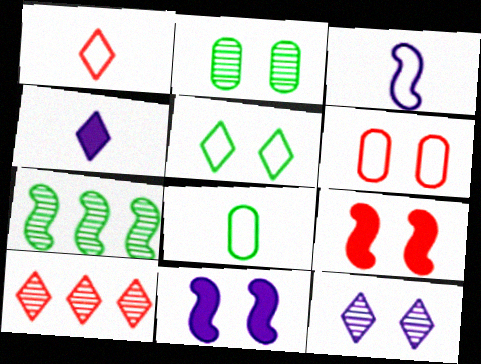[[1, 3, 8], 
[3, 7, 9], 
[4, 5, 10], 
[4, 6, 7], 
[8, 10, 11]]